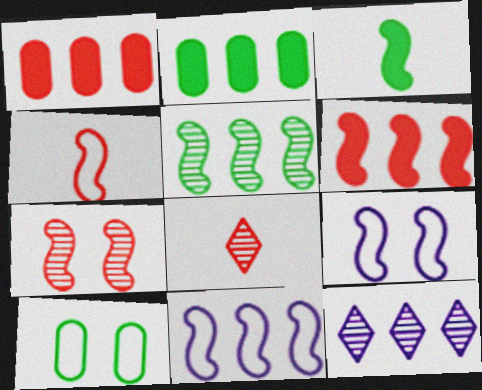[[2, 8, 9], 
[3, 7, 11], 
[4, 6, 7], 
[5, 6, 11]]